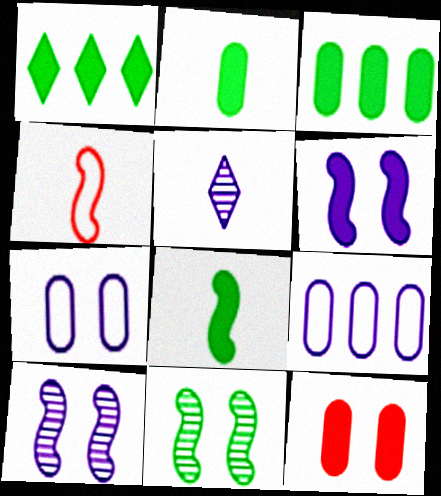[[2, 4, 5], 
[5, 6, 9]]